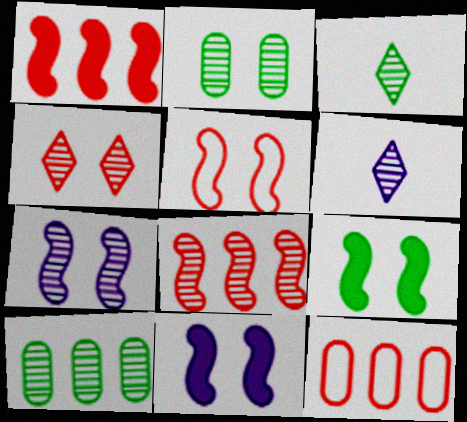[[2, 4, 7], 
[2, 6, 8], 
[3, 11, 12], 
[5, 7, 9], 
[6, 9, 12]]